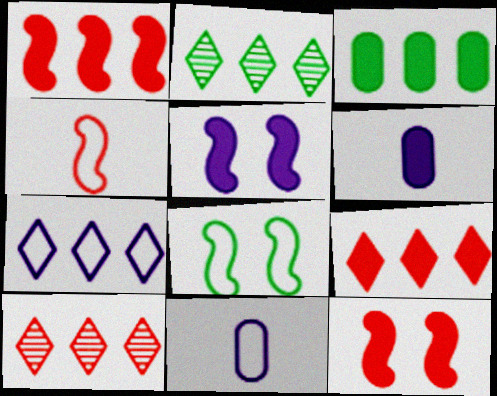[[2, 7, 9], 
[2, 11, 12], 
[6, 8, 10]]